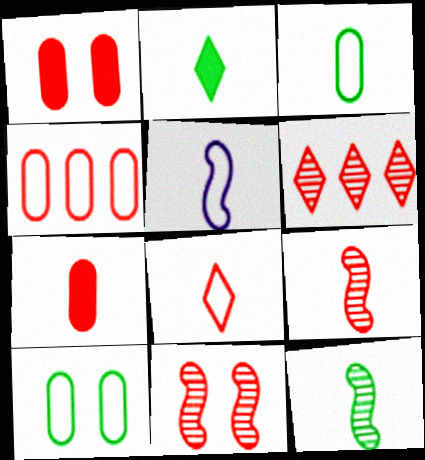[[2, 3, 12], 
[3, 5, 8], 
[7, 8, 9]]